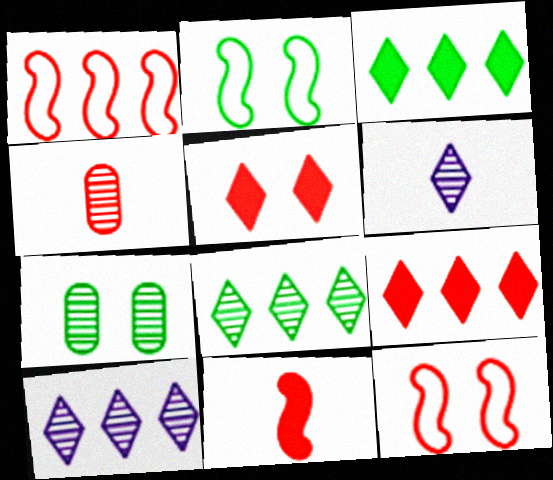[[1, 4, 5], 
[4, 9, 12]]